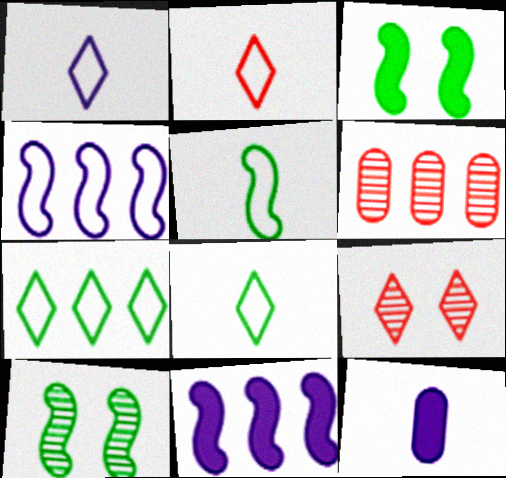[[1, 2, 8], 
[1, 3, 6], 
[6, 7, 11]]